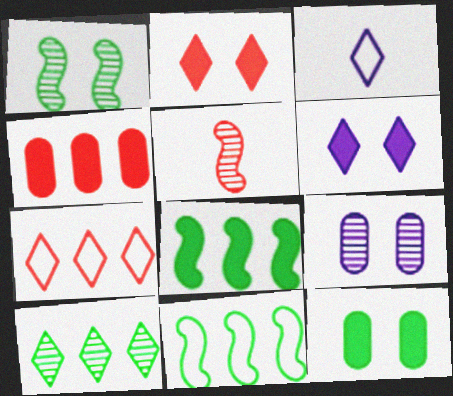[[1, 3, 4], 
[2, 3, 10], 
[5, 9, 10]]